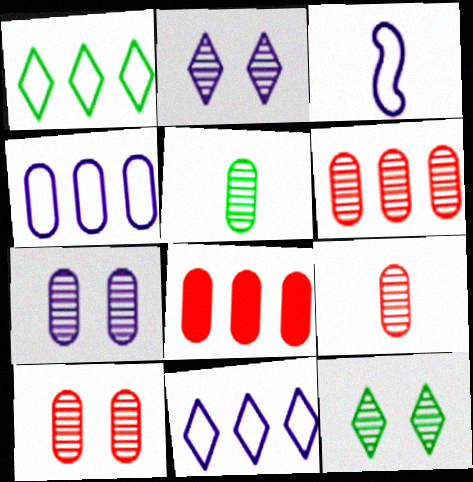[[3, 8, 12], 
[5, 6, 7], 
[6, 9, 10]]